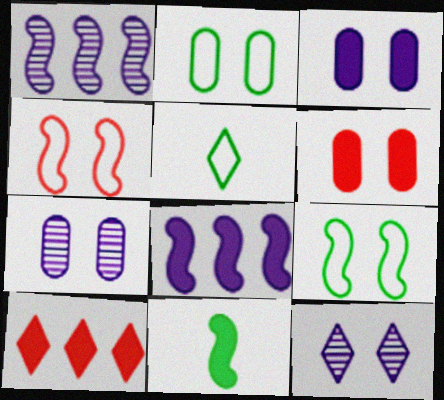[[1, 4, 11], 
[1, 5, 6], 
[2, 6, 7], 
[3, 10, 11], 
[5, 10, 12], 
[6, 9, 12]]